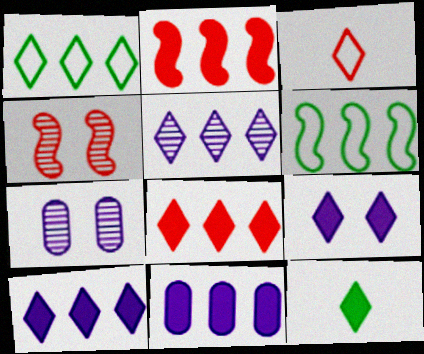[[1, 5, 8], 
[8, 9, 12]]